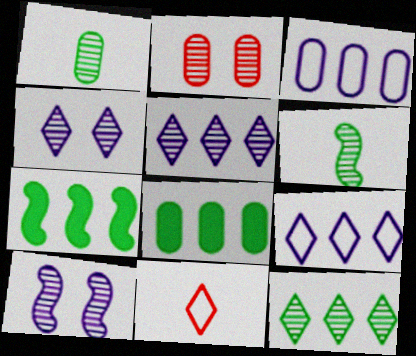[[2, 5, 6], 
[8, 10, 11]]